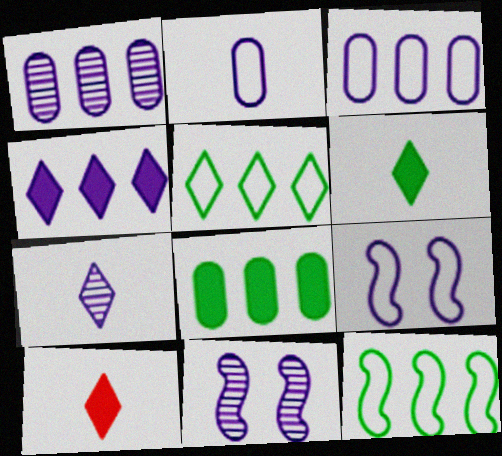[[1, 7, 11], 
[2, 4, 11]]